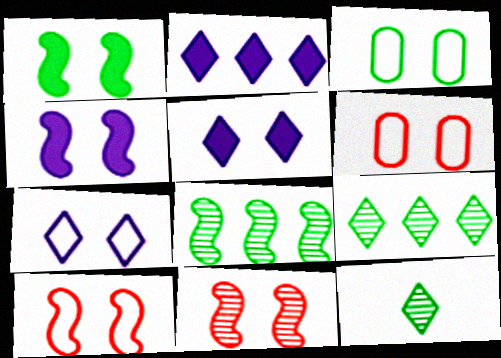[[3, 5, 11], 
[3, 7, 10]]